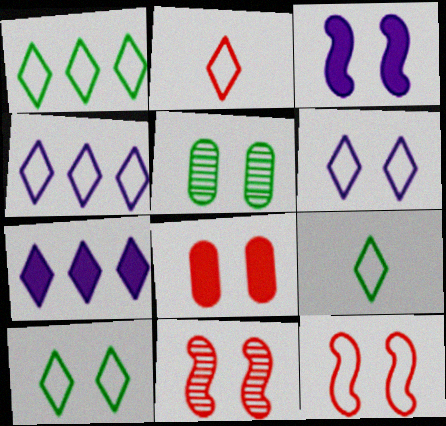[[1, 2, 6], 
[1, 9, 10], 
[2, 4, 10]]